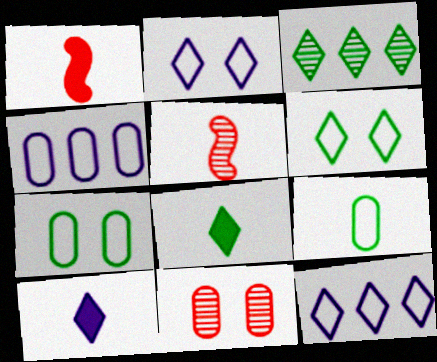[[3, 6, 8], 
[5, 9, 10]]